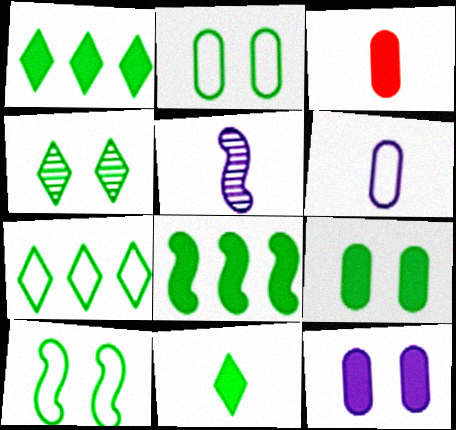[[4, 7, 11], 
[4, 9, 10], 
[8, 9, 11]]